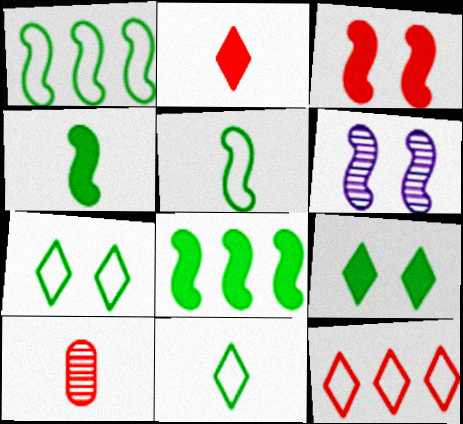[[3, 10, 12]]